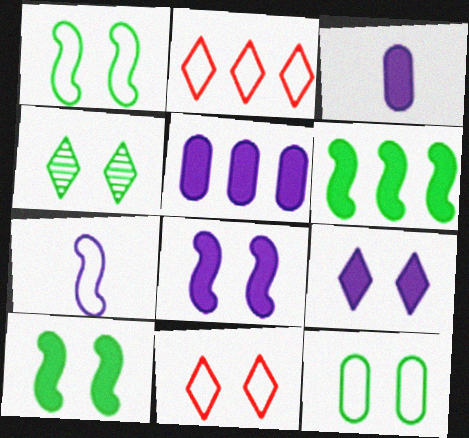[[2, 7, 12], 
[4, 9, 11], 
[4, 10, 12]]